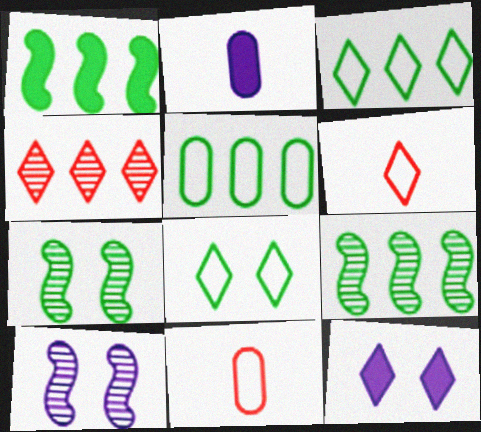[[9, 11, 12]]